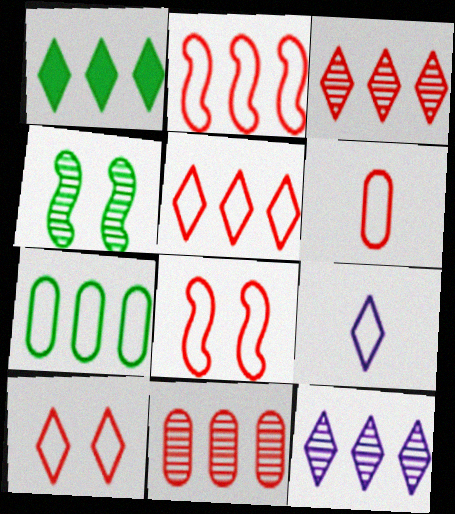[[1, 5, 12], 
[2, 6, 10], 
[5, 6, 8], 
[7, 8, 9]]